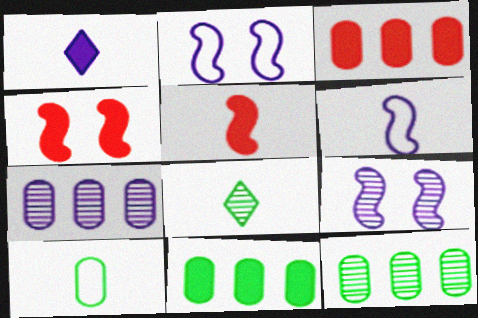[[1, 2, 7], 
[1, 4, 11], 
[2, 3, 8]]